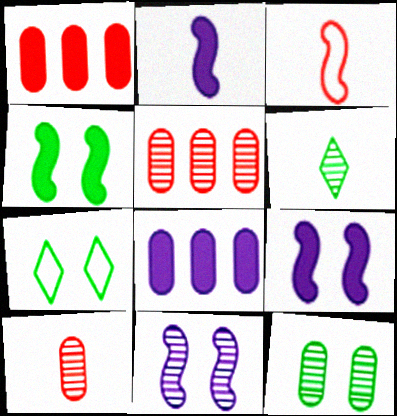[[2, 5, 7], 
[4, 7, 12], 
[5, 6, 11]]